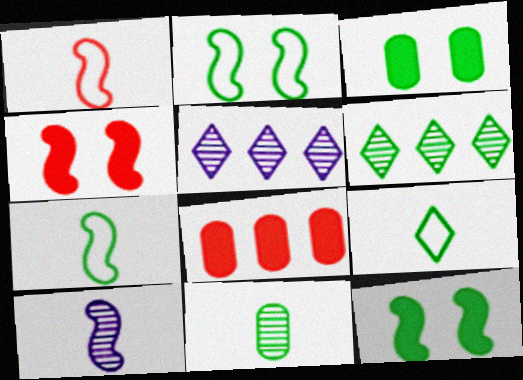[[1, 3, 5], 
[3, 6, 7]]